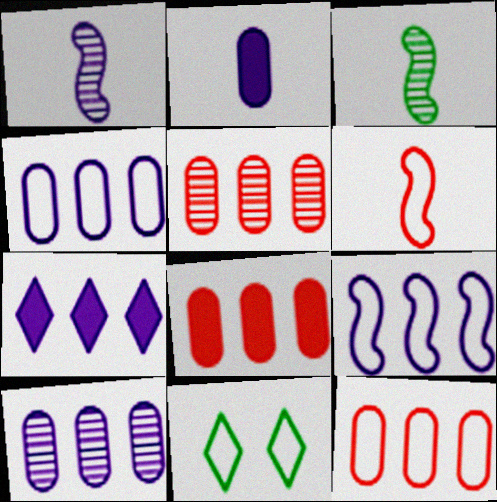[[1, 8, 11], 
[4, 6, 11], 
[5, 8, 12], 
[7, 9, 10]]